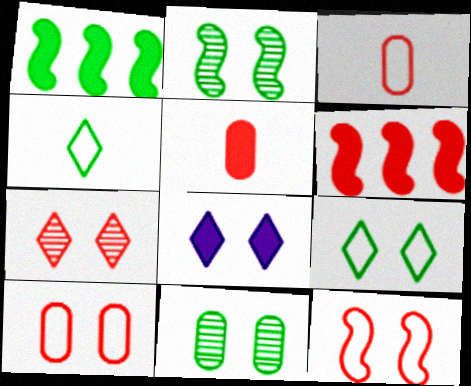[[1, 4, 11], 
[1, 5, 8], 
[2, 8, 10], 
[3, 6, 7], 
[7, 8, 9], 
[8, 11, 12]]